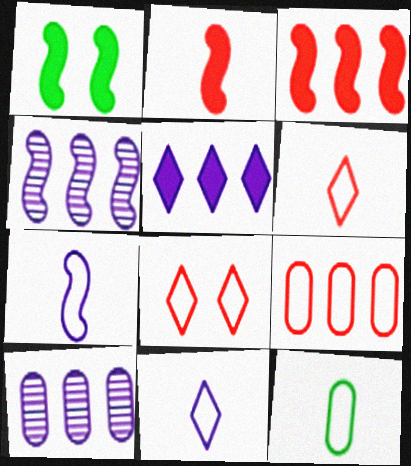[[1, 6, 10], 
[6, 7, 12]]